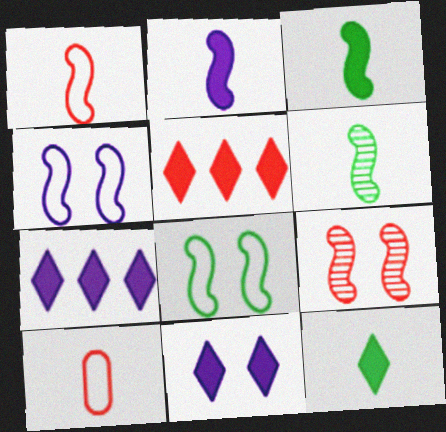[[1, 2, 6], 
[5, 9, 10], 
[5, 11, 12]]